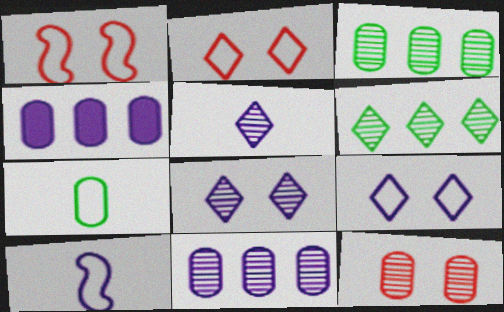[[4, 7, 12], 
[4, 8, 10]]